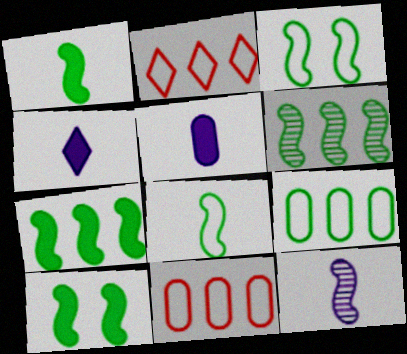[[1, 3, 6], 
[1, 7, 10], 
[6, 8, 10]]